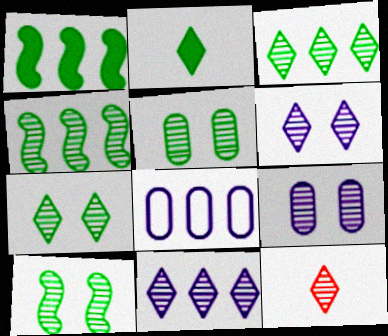[[3, 6, 12], 
[4, 9, 12], 
[5, 7, 10], 
[7, 11, 12]]